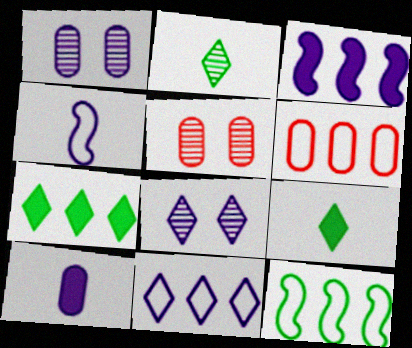[[4, 5, 7], 
[6, 11, 12]]